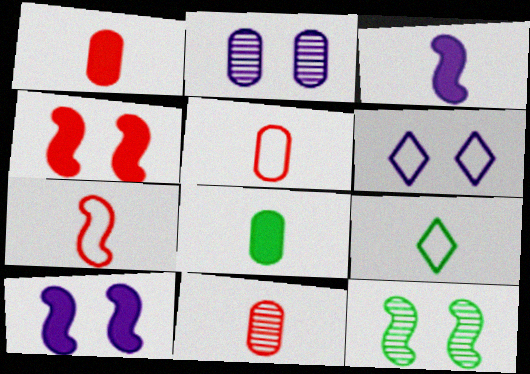[[1, 5, 11], 
[2, 6, 10], 
[3, 9, 11]]